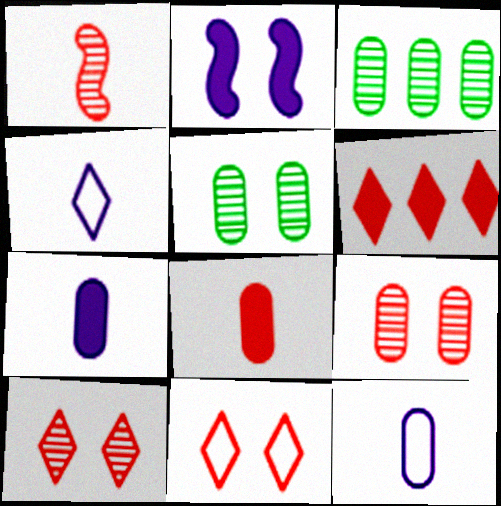[[2, 5, 11]]